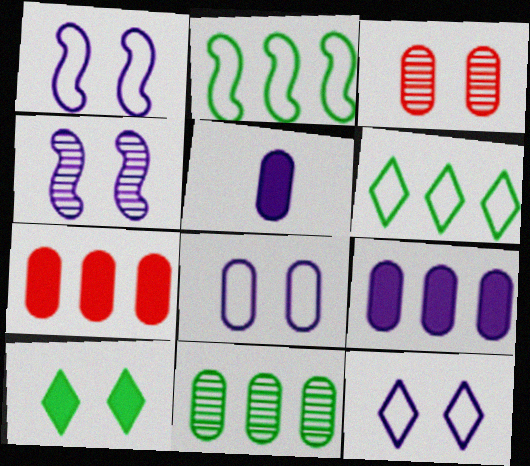[[1, 3, 10], 
[1, 8, 12]]